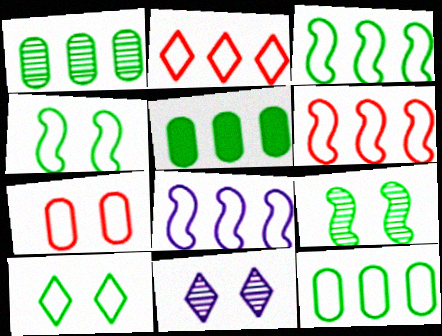[[1, 5, 12], 
[2, 8, 12], 
[3, 6, 8]]